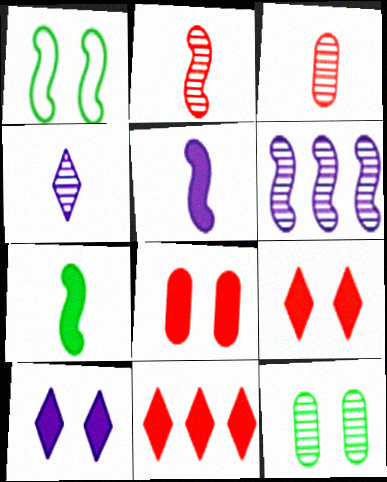[]